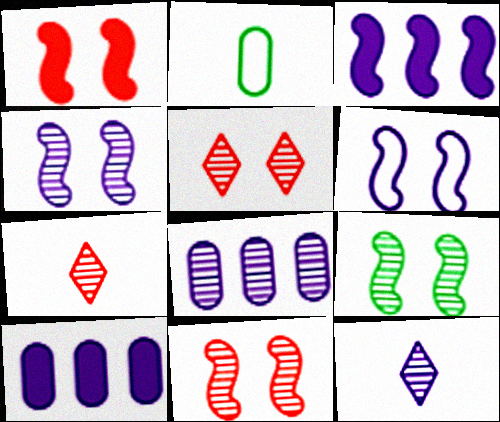[[1, 6, 9], 
[2, 3, 5], 
[4, 8, 12], 
[4, 9, 11], 
[6, 10, 12], 
[7, 8, 9]]